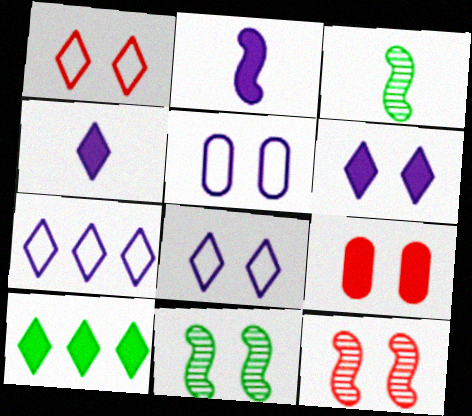[[1, 9, 12], 
[2, 9, 10], 
[3, 7, 9], 
[8, 9, 11]]